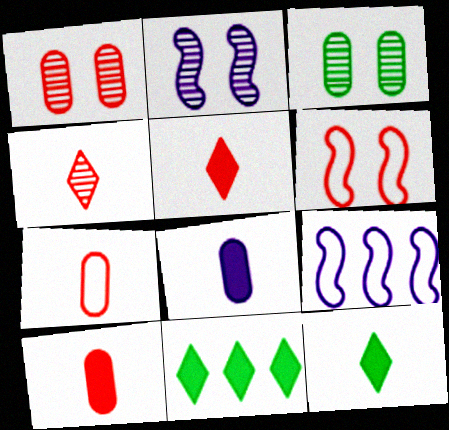[[1, 9, 12], 
[2, 7, 11], 
[3, 5, 9]]